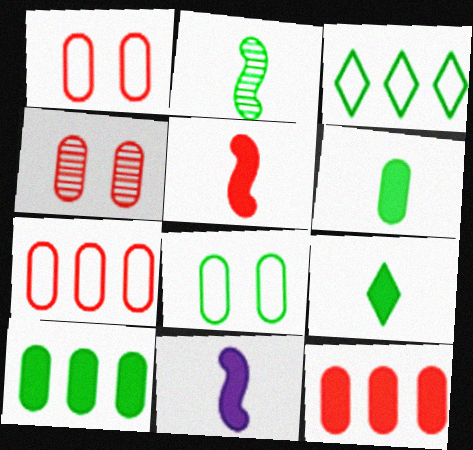[[3, 4, 11]]